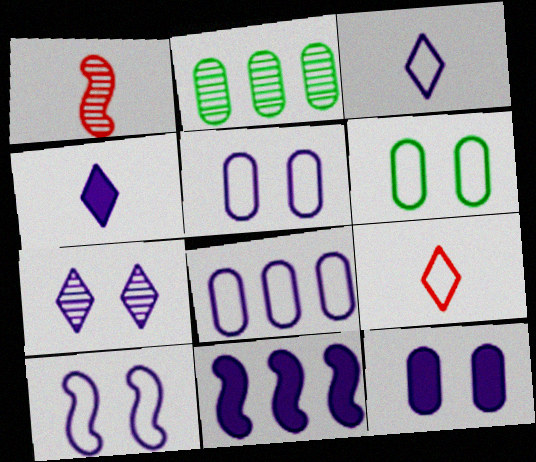[[1, 2, 7], 
[3, 8, 10], 
[4, 11, 12], 
[7, 10, 12]]